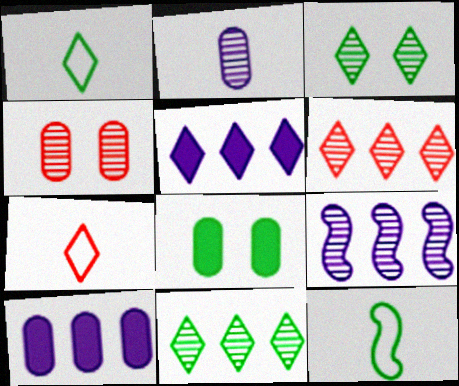[[3, 5, 7], 
[4, 5, 12], 
[7, 8, 9], 
[8, 11, 12]]